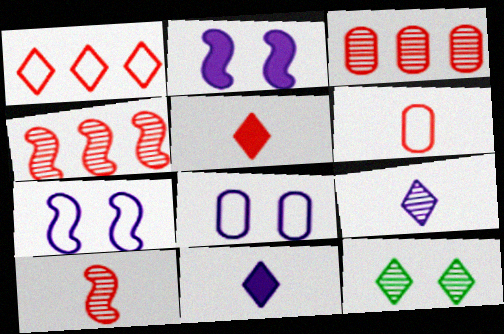[[1, 11, 12], 
[5, 6, 10]]